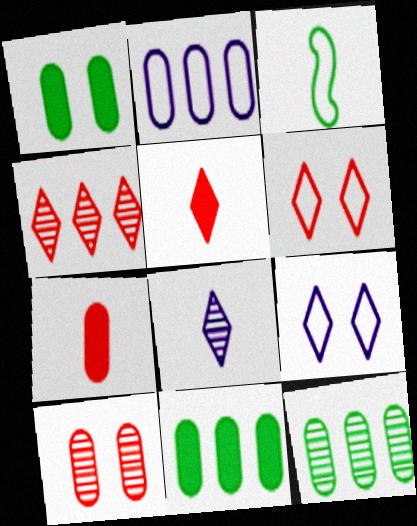[[2, 3, 6], 
[3, 7, 8], 
[4, 5, 6]]